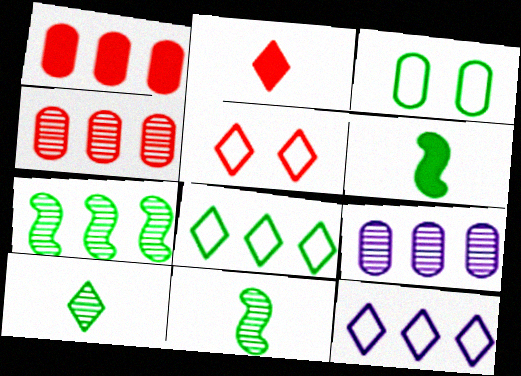[[1, 7, 12], 
[5, 6, 9]]